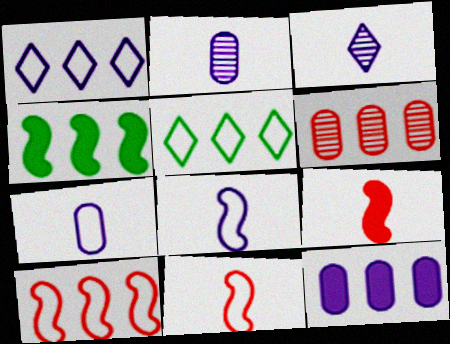[[1, 4, 6]]